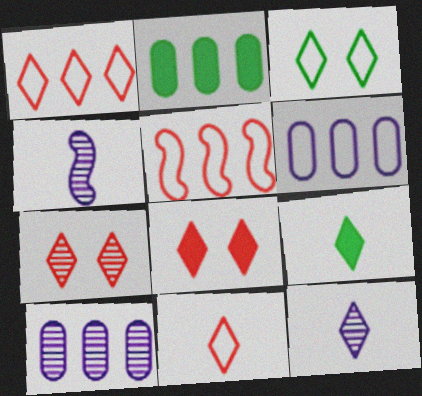[[9, 11, 12]]